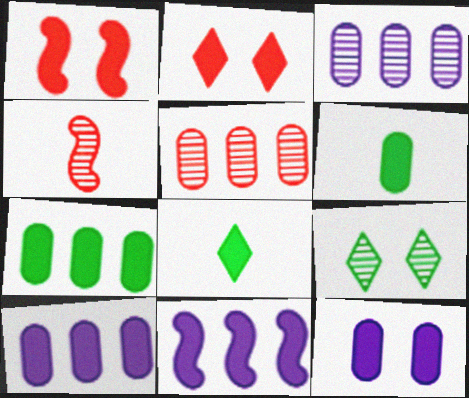[[1, 8, 10], 
[2, 6, 11], 
[3, 4, 9]]